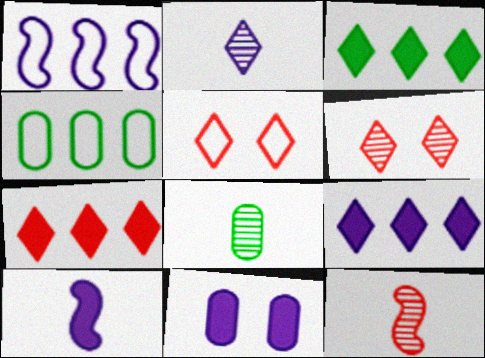[[1, 2, 11], 
[2, 3, 5], 
[2, 8, 12], 
[3, 7, 9], 
[4, 6, 10], 
[9, 10, 11]]